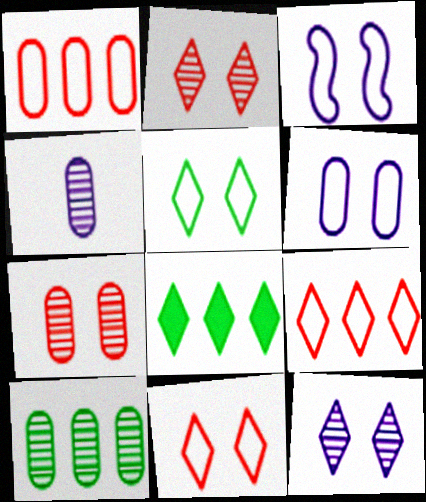[[4, 7, 10]]